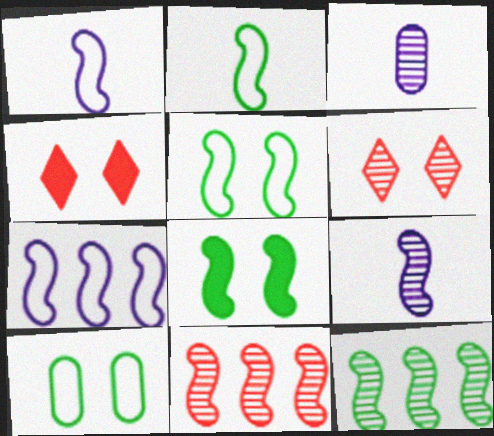[[1, 8, 11], 
[2, 8, 12], 
[3, 6, 12]]